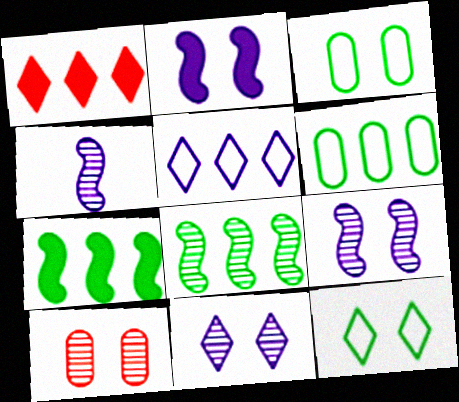[[1, 3, 4], 
[2, 10, 12]]